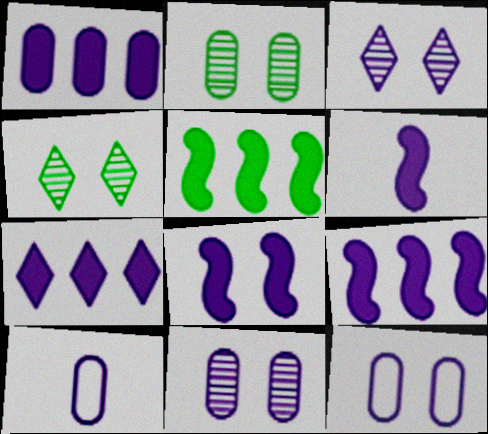[[1, 7, 9], 
[1, 10, 11], 
[3, 8, 12], 
[3, 9, 10], 
[6, 8, 9]]